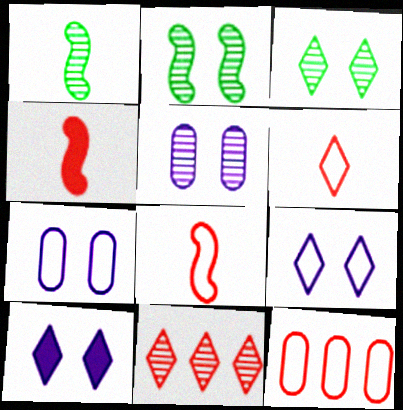[[1, 5, 11], 
[1, 10, 12]]